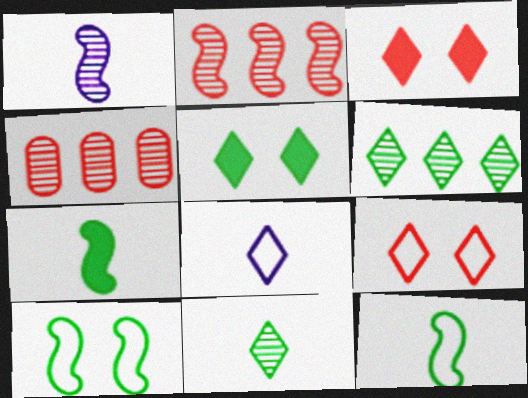[[3, 6, 8]]